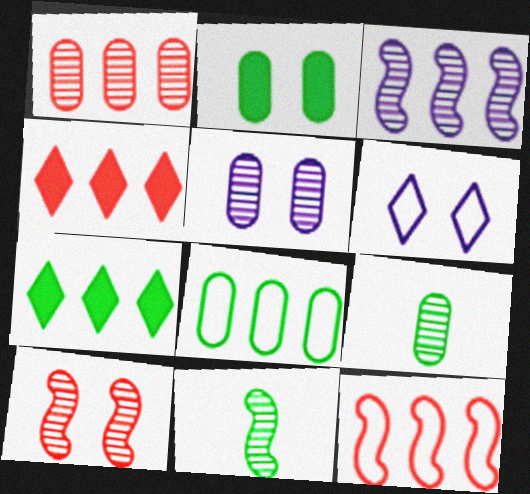[[1, 4, 12], 
[1, 5, 9], 
[2, 6, 10], 
[2, 8, 9], 
[3, 4, 8], 
[3, 10, 11]]